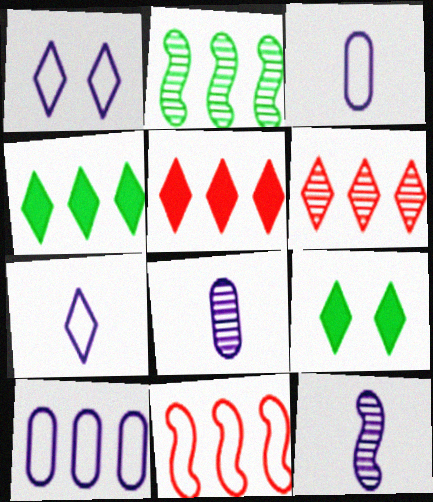[[2, 5, 10], 
[6, 7, 9], 
[8, 9, 11]]